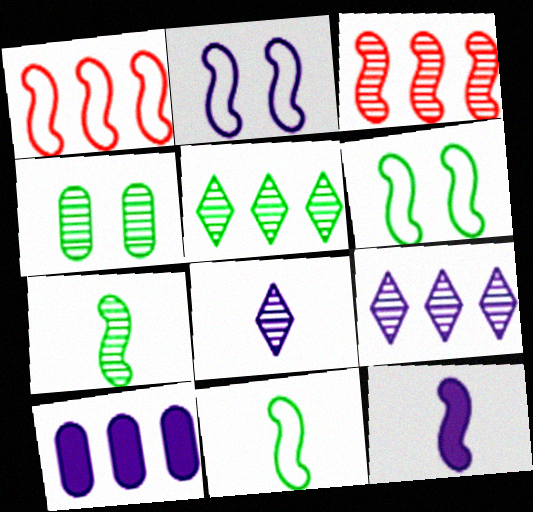[[1, 2, 11], 
[1, 5, 10], 
[2, 8, 10], 
[3, 4, 8], 
[3, 6, 12], 
[4, 5, 7]]